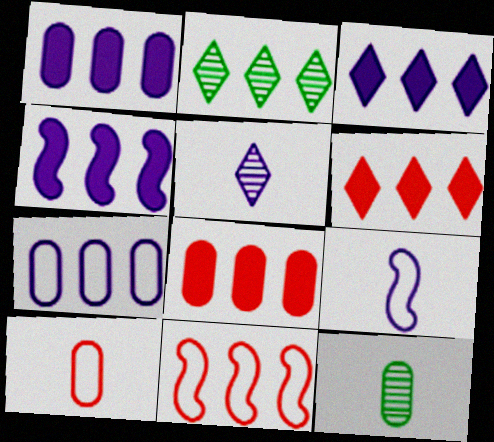[[1, 2, 11], 
[1, 3, 4]]